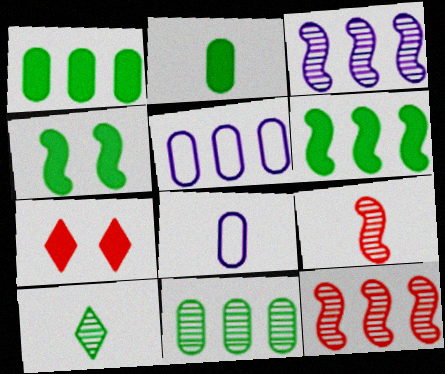[]